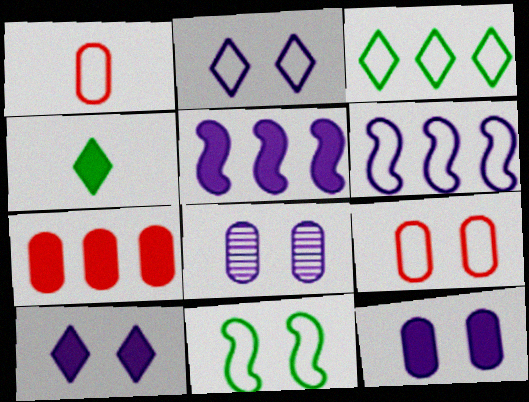[[2, 9, 11]]